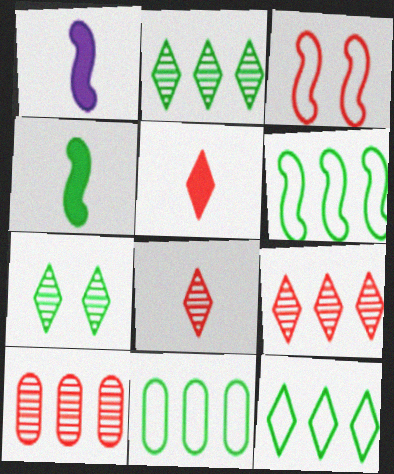[[3, 5, 10], 
[4, 7, 11], 
[6, 11, 12]]